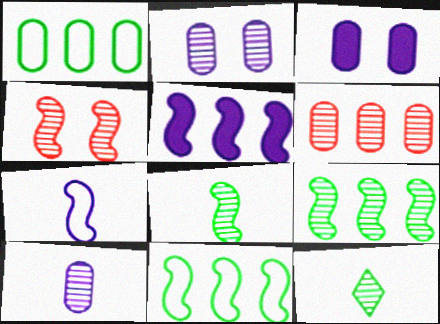[]